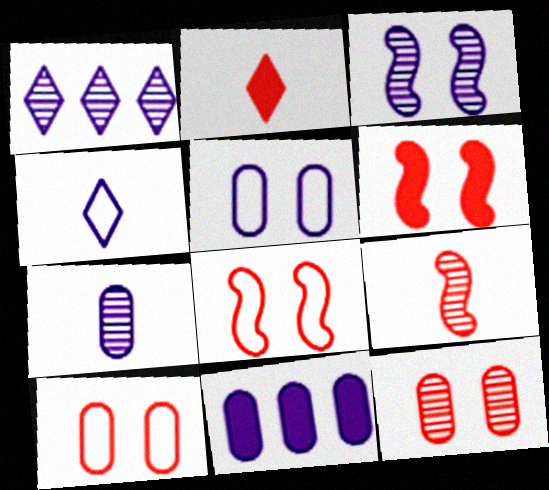[[1, 3, 7], 
[3, 4, 11], 
[5, 7, 11]]